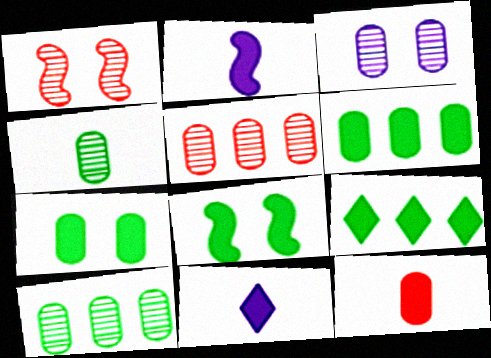[[3, 4, 5]]